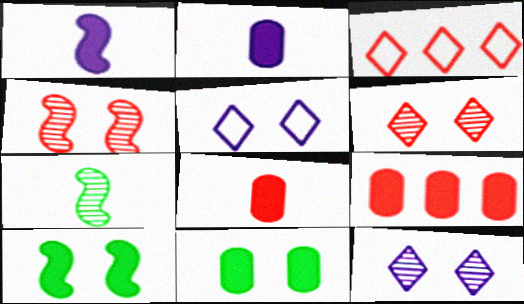[[2, 9, 11], 
[3, 4, 8], 
[4, 5, 11], 
[5, 7, 9]]